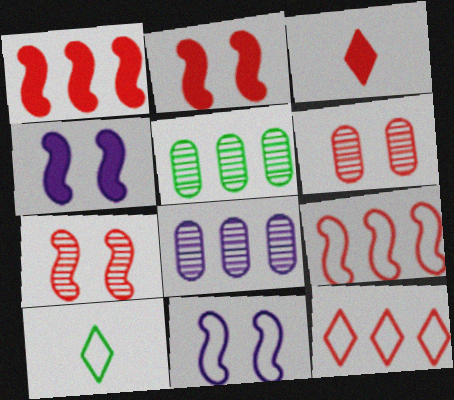[[2, 8, 10], 
[3, 5, 11], 
[3, 6, 9]]